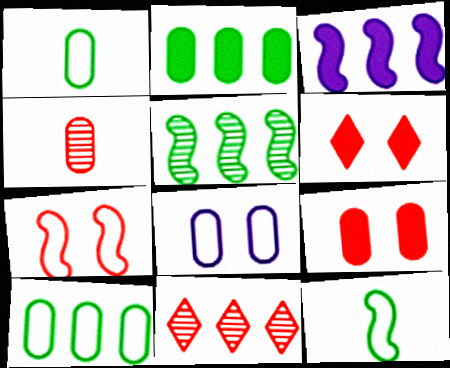[[2, 4, 8], 
[3, 10, 11]]